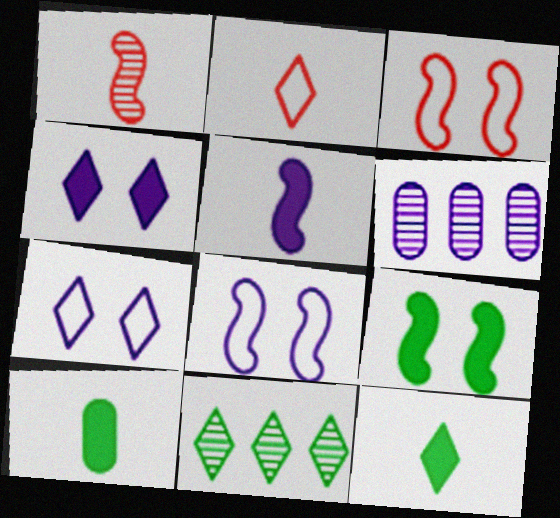[[2, 4, 11], 
[2, 6, 9], 
[3, 6, 12], 
[5, 6, 7]]